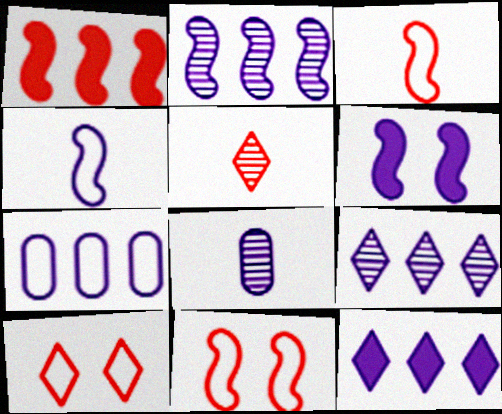[[2, 4, 6], 
[2, 7, 12]]